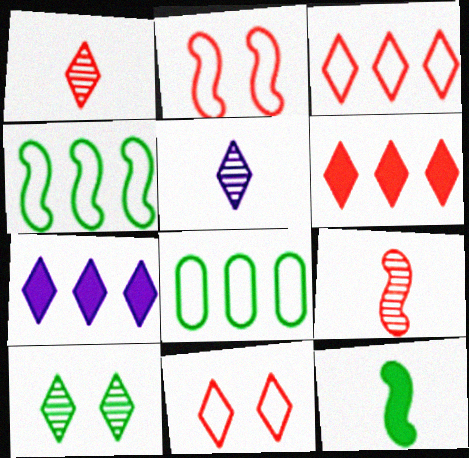[[1, 6, 11], 
[8, 10, 12]]